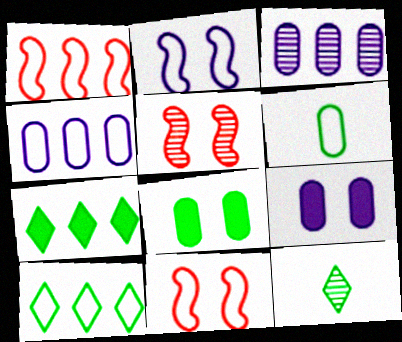[[1, 3, 7], 
[1, 4, 10], 
[1, 9, 12], 
[3, 5, 12]]